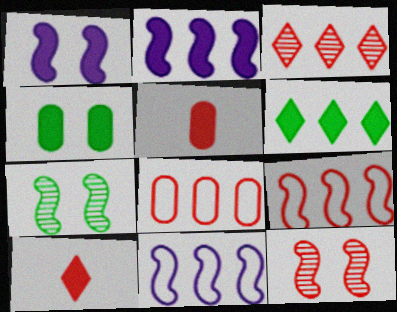[[1, 5, 6], 
[2, 4, 10], 
[8, 10, 12]]